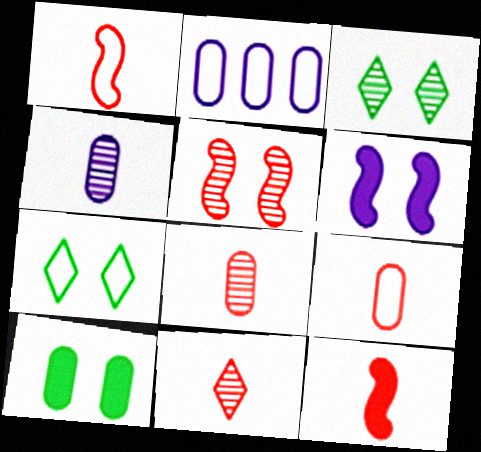[[1, 2, 7], 
[2, 3, 12], 
[2, 8, 10], 
[9, 11, 12]]